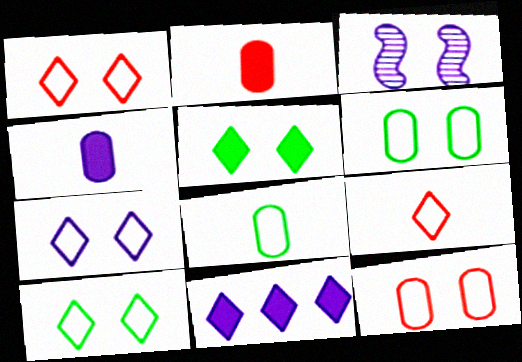[[1, 7, 10], 
[3, 5, 12]]